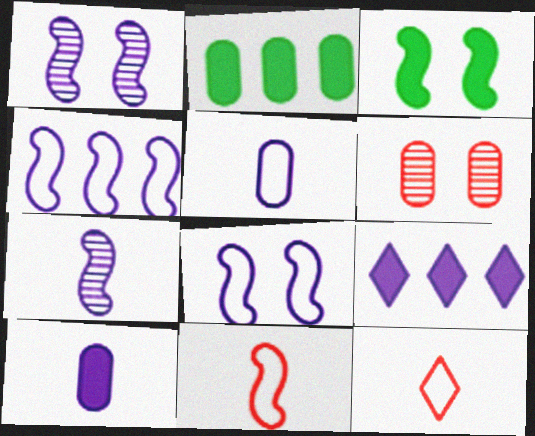[[1, 2, 12], 
[1, 5, 9], 
[2, 5, 6]]